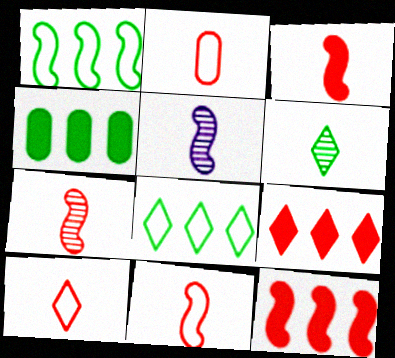[[2, 10, 11], 
[3, 7, 11]]